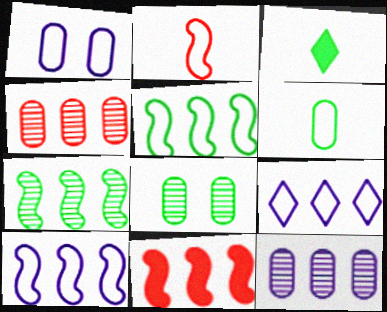[[3, 5, 8], 
[7, 10, 11]]